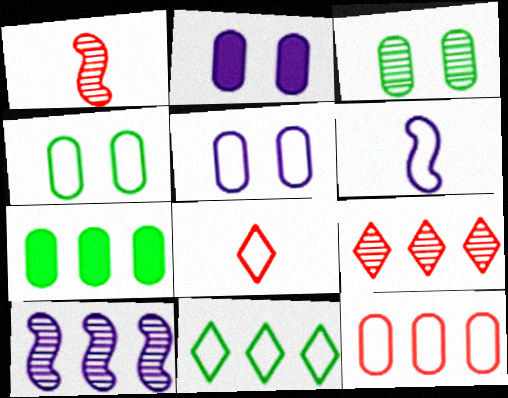[[1, 2, 11]]